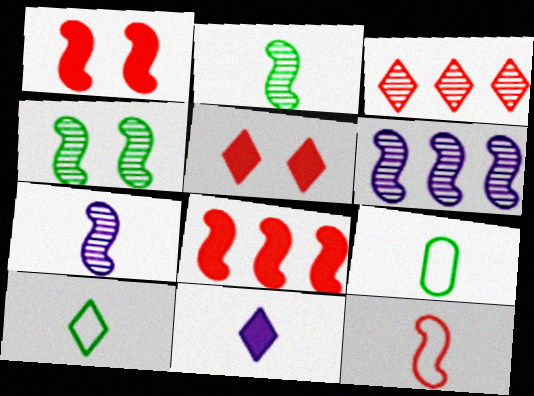[[5, 6, 9]]